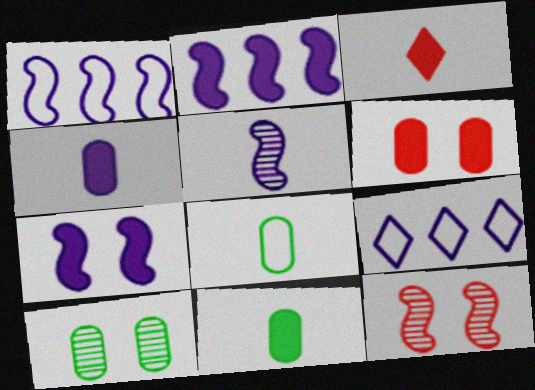[[1, 3, 10], 
[1, 5, 7], 
[3, 5, 8], 
[9, 11, 12]]